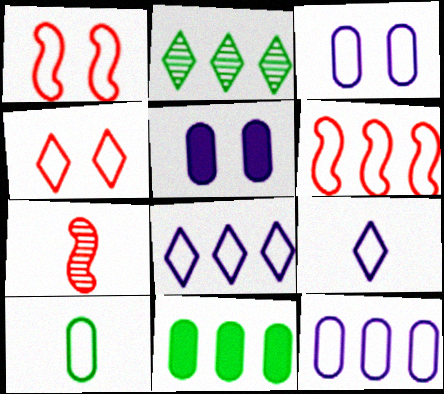[[1, 8, 10]]